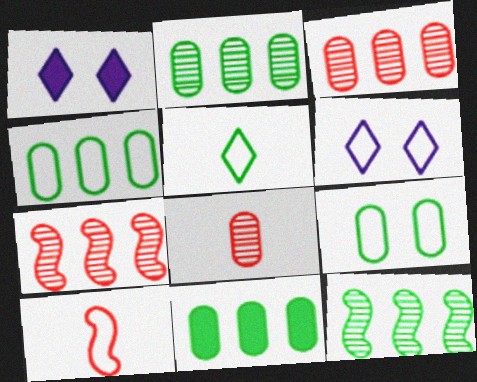[[1, 2, 10], 
[2, 4, 11], 
[4, 6, 10]]